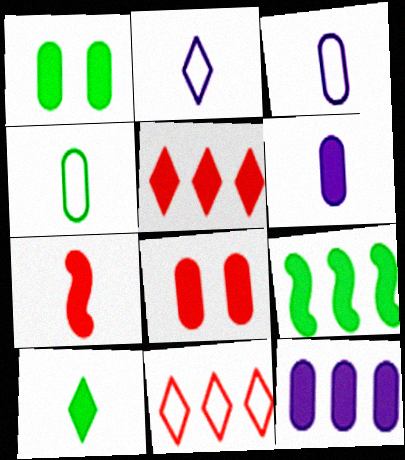[[1, 9, 10], 
[5, 7, 8], 
[5, 9, 12], 
[6, 7, 10]]